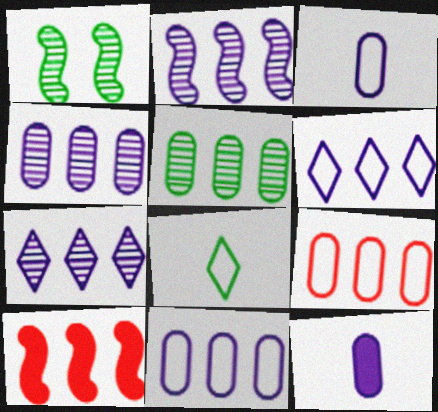[[2, 4, 7], 
[5, 6, 10]]